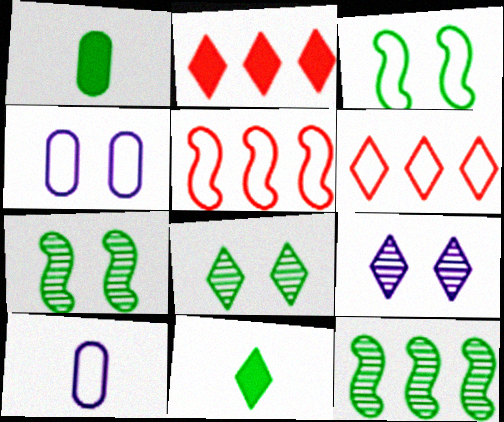[[1, 5, 9], 
[2, 7, 10], 
[3, 6, 10], 
[6, 9, 11]]